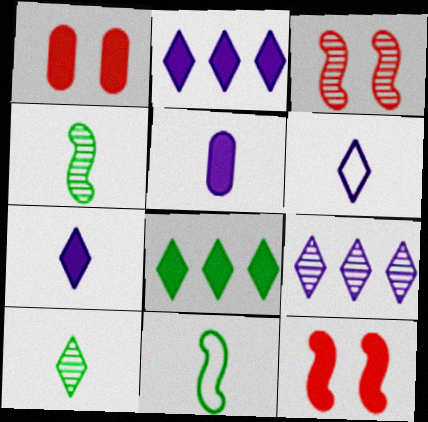[[1, 9, 11], 
[5, 8, 12]]